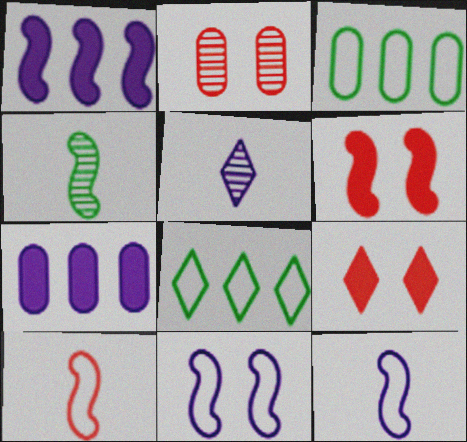[[3, 5, 6], 
[5, 7, 11], 
[5, 8, 9]]